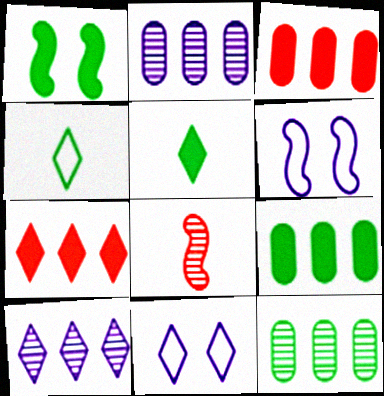[[1, 4, 12], 
[1, 5, 9], 
[8, 9, 11]]